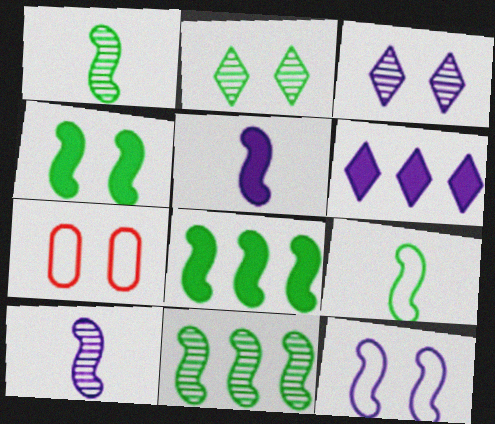[[1, 6, 7], 
[3, 4, 7], 
[4, 9, 11]]